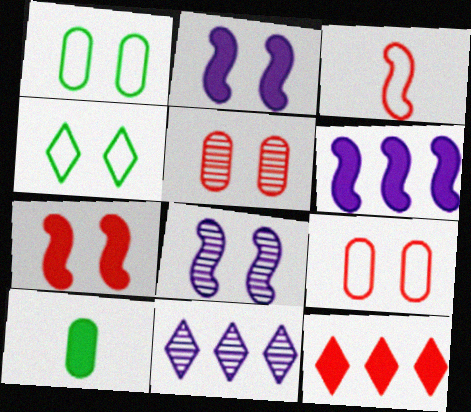[[2, 4, 5], 
[2, 10, 12], 
[3, 5, 12]]